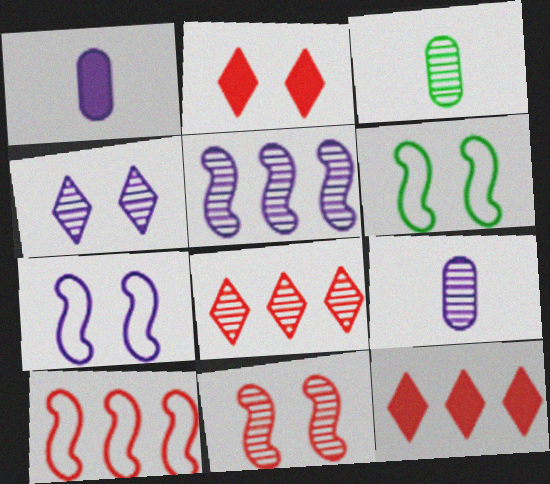[[1, 6, 8], 
[3, 7, 12], 
[4, 5, 9], 
[6, 9, 12]]